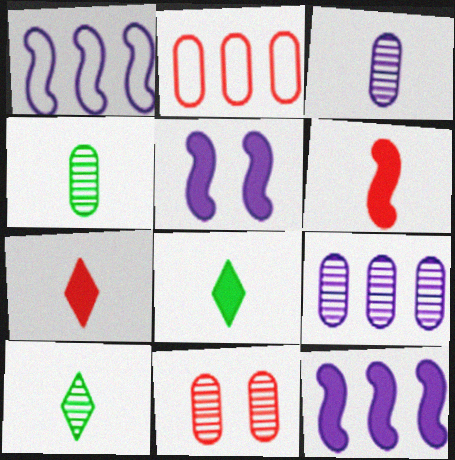[[1, 8, 11], 
[2, 5, 10], 
[4, 9, 11]]